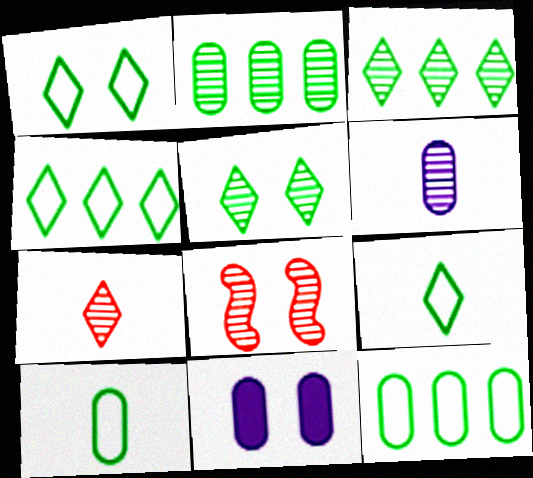[[1, 4, 9], 
[1, 8, 11], 
[3, 6, 8]]